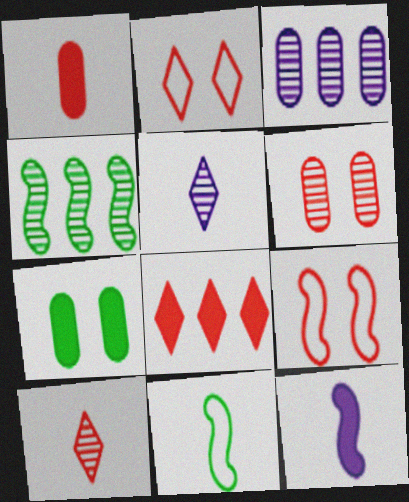[[1, 5, 11], 
[2, 8, 10], 
[4, 5, 6], 
[4, 9, 12], 
[7, 8, 12]]